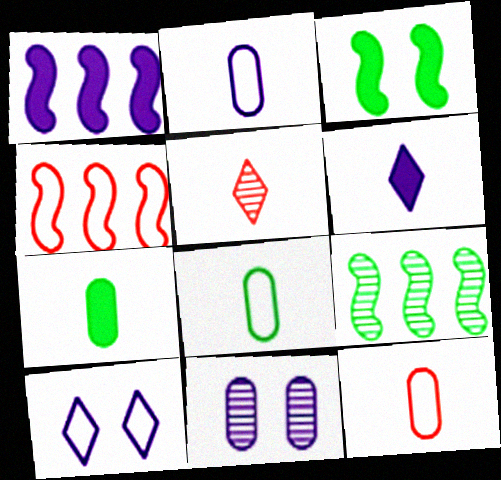[[1, 4, 9], 
[2, 8, 12], 
[4, 8, 10], 
[5, 9, 11]]